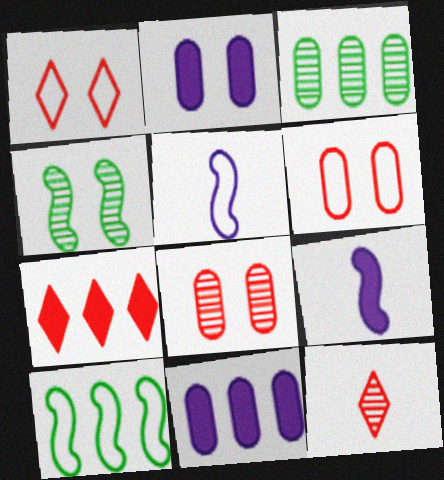[[1, 2, 4], 
[1, 3, 9], 
[1, 7, 12], 
[2, 10, 12]]